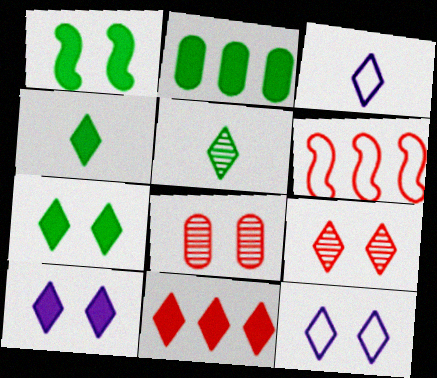[[1, 2, 4], 
[1, 8, 12], 
[4, 10, 11], 
[5, 11, 12], 
[7, 9, 12]]